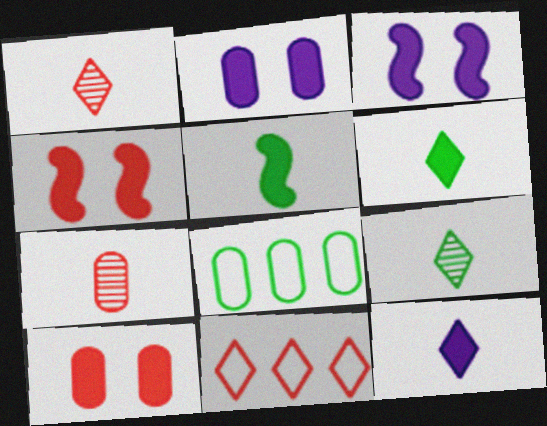[[1, 3, 8], 
[2, 7, 8], 
[4, 7, 11]]